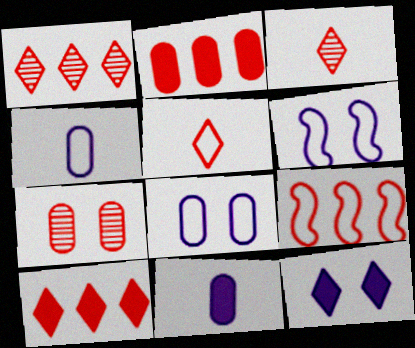[[1, 2, 9]]